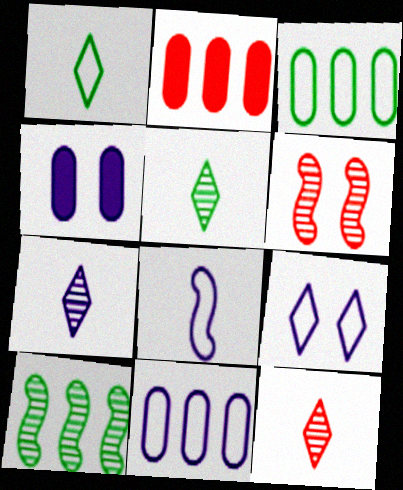[[5, 7, 12], 
[8, 9, 11]]